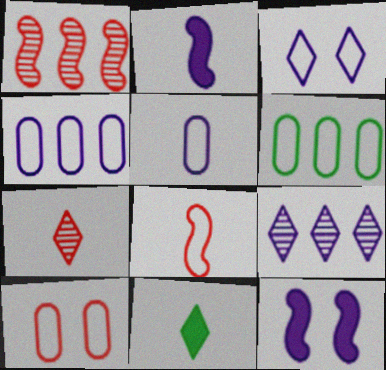[[3, 6, 8], 
[5, 6, 10], 
[5, 9, 12], 
[6, 7, 12]]